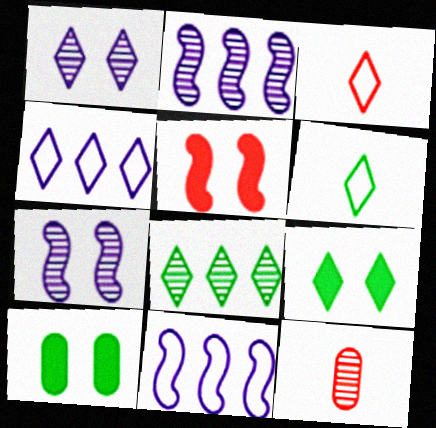[[2, 3, 10], 
[6, 8, 9], 
[7, 8, 12], 
[9, 11, 12]]